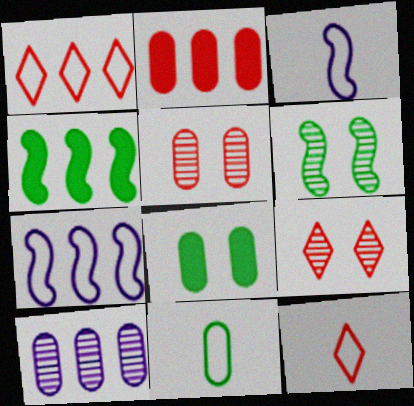[[1, 4, 10], 
[3, 11, 12]]